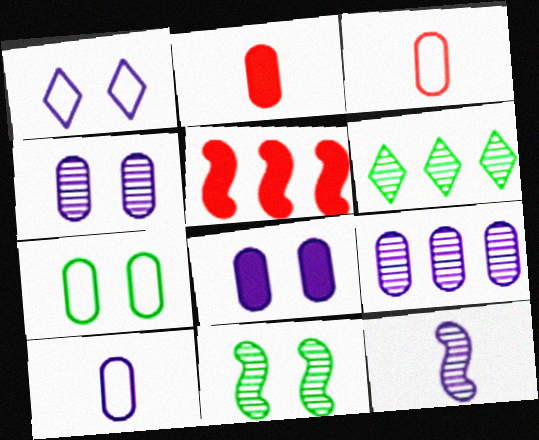[[2, 7, 9], 
[8, 9, 10]]